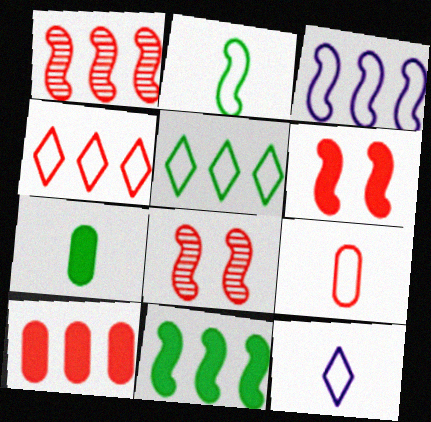[[1, 3, 11], 
[1, 4, 10], 
[2, 9, 12]]